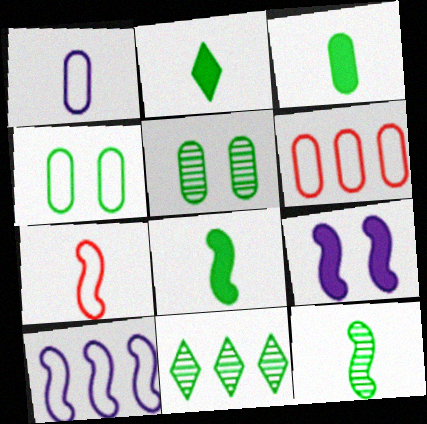[[1, 4, 6], 
[2, 3, 8], 
[4, 8, 11], 
[5, 11, 12]]